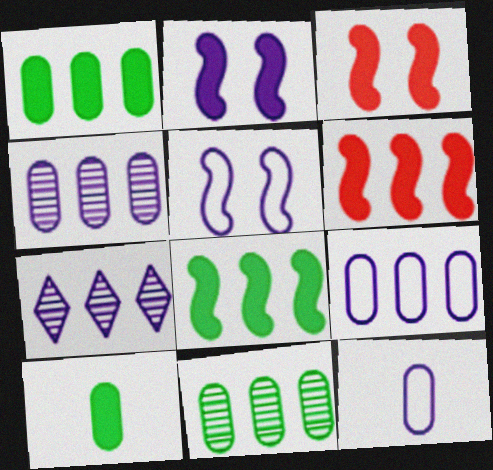[[2, 7, 12]]